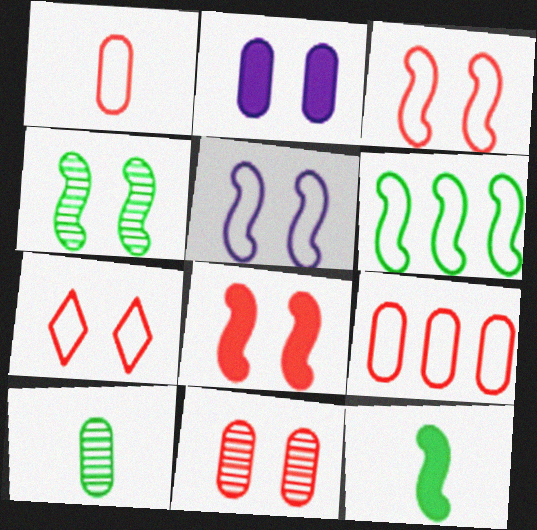[[2, 4, 7], 
[2, 9, 10], 
[4, 5, 8], 
[4, 6, 12], 
[7, 8, 11]]